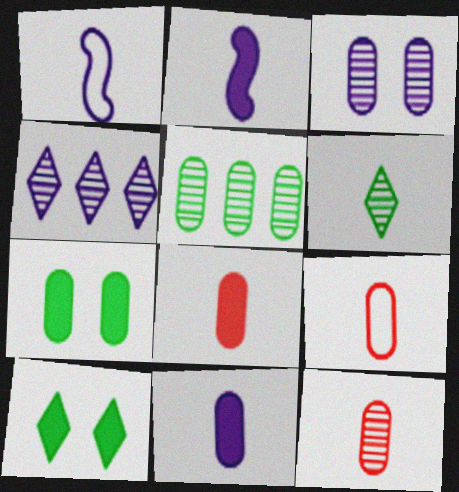[[1, 6, 8], 
[2, 6, 9], 
[3, 5, 12], 
[8, 9, 12]]